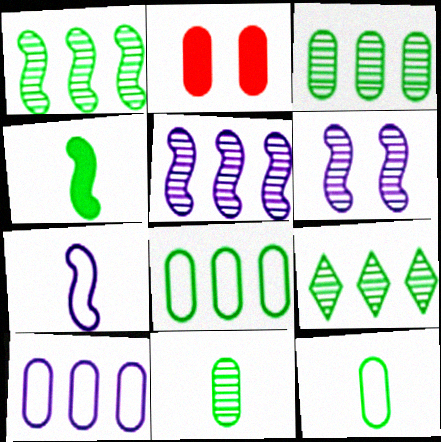[[1, 3, 9], 
[2, 7, 9], 
[2, 10, 11]]